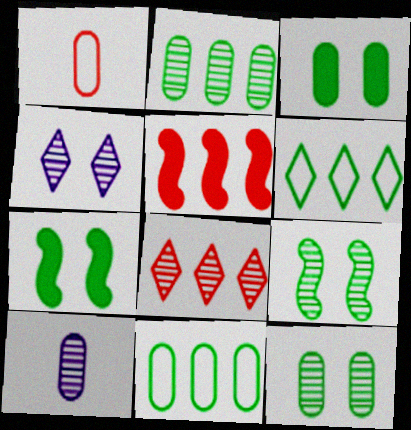[[8, 9, 10]]